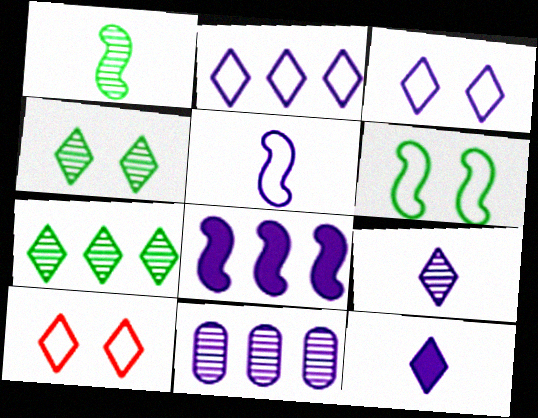[[2, 8, 11], 
[7, 10, 12]]